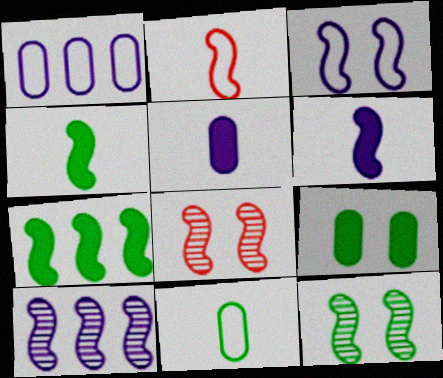[[3, 6, 10]]